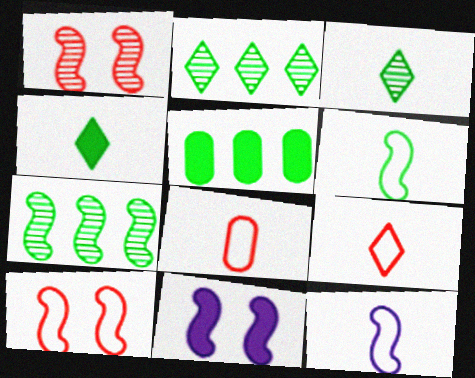[[2, 8, 11]]